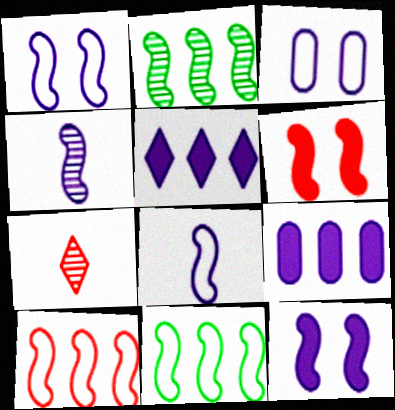[[2, 6, 8], 
[3, 4, 5], 
[4, 6, 11]]